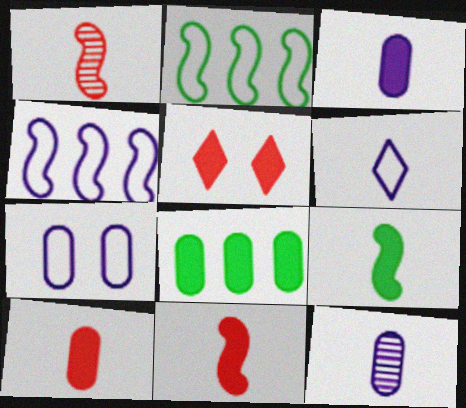[[2, 5, 12], 
[4, 6, 7]]